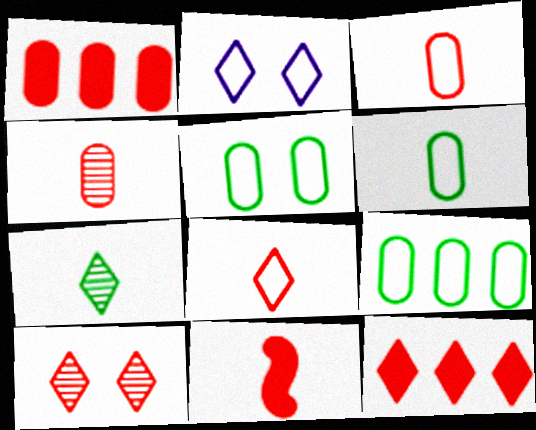[[2, 7, 12], 
[4, 8, 11], 
[5, 6, 9], 
[8, 10, 12]]